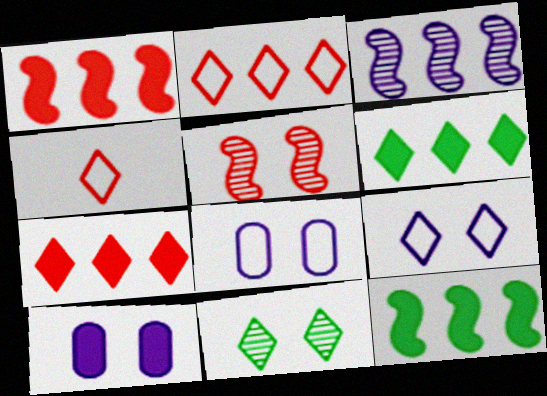[]